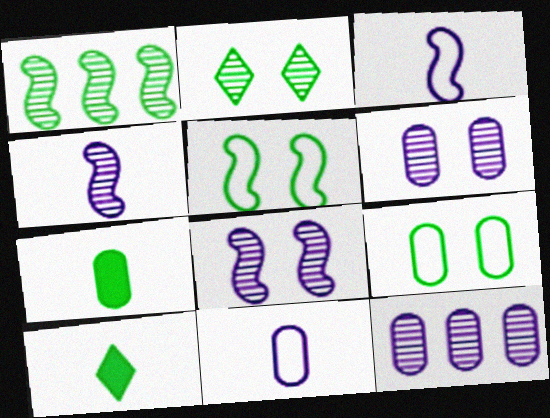[[1, 9, 10]]